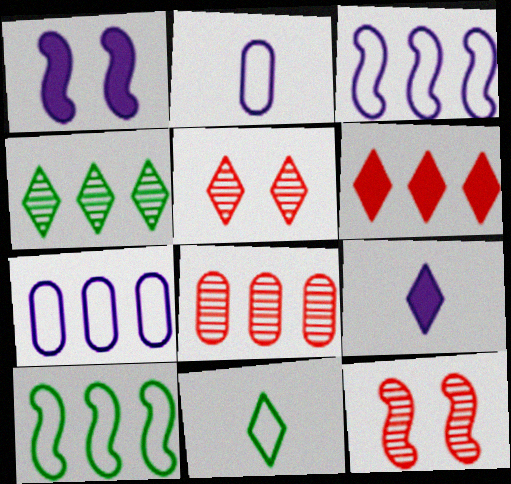[[1, 8, 11]]